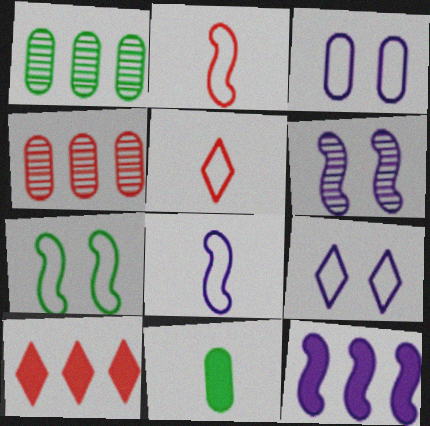[[3, 4, 11], 
[6, 8, 12]]